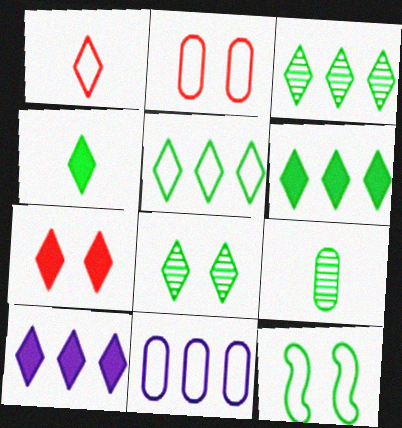[[1, 8, 10], 
[1, 11, 12], 
[3, 5, 6], 
[4, 5, 8], 
[4, 7, 10], 
[6, 9, 12]]